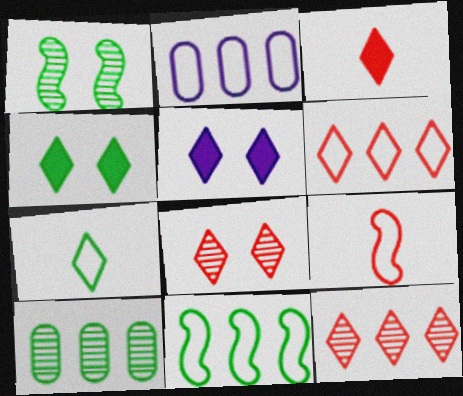[[1, 2, 3], 
[2, 6, 11], 
[3, 6, 8], 
[5, 7, 12], 
[5, 9, 10]]